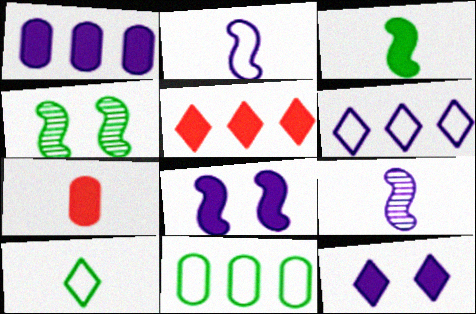[[4, 6, 7], 
[7, 9, 10]]